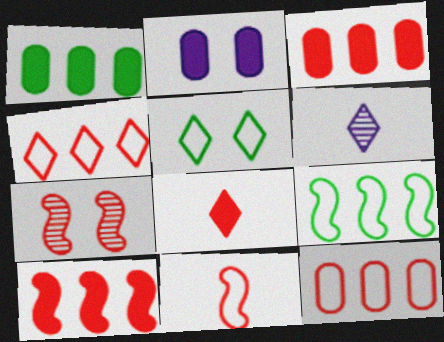[[2, 5, 7], 
[7, 8, 12], 
[7, 10, 11]]